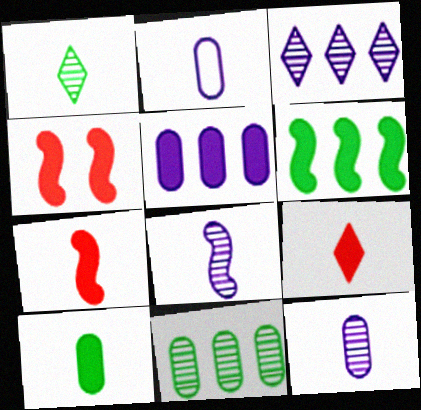[[1, 2, 7]]